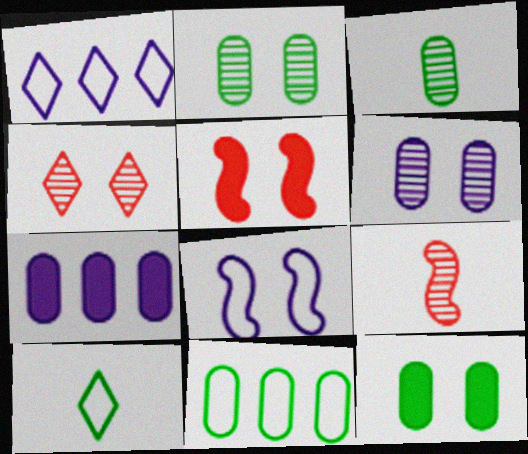[[1, 3, 5], 
[1, 9, 12], 
[3, 11, 12], 
[4, 8, 12]]